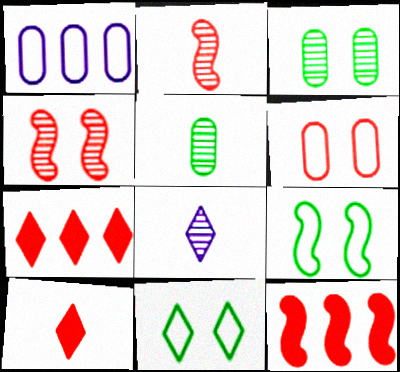[[2, 5, 8], 
[2, 6, 7], 
[7, 8, 11]]